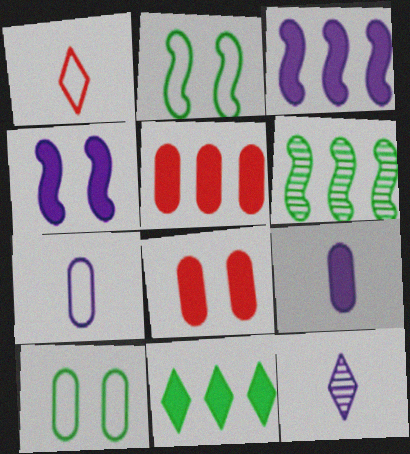[[2, 5, 12], 
[3, 5, 11]]